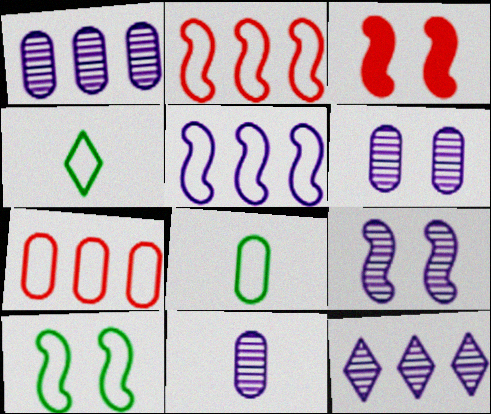[[1, 3, 4], 
[1, 6, 11], 
[3, 8, 12], 
[3, 9, 10], 
[9, 11, 12]]